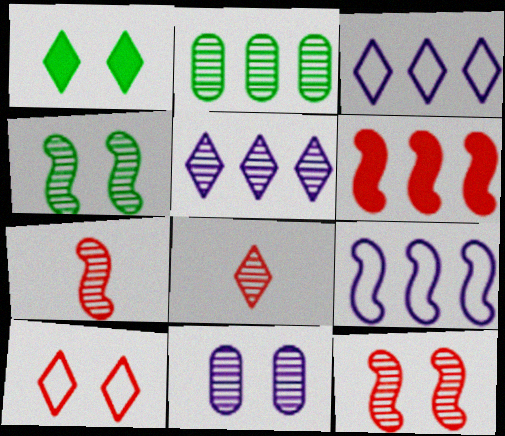[[1, 3, 8], 
[2, 3, 6]]